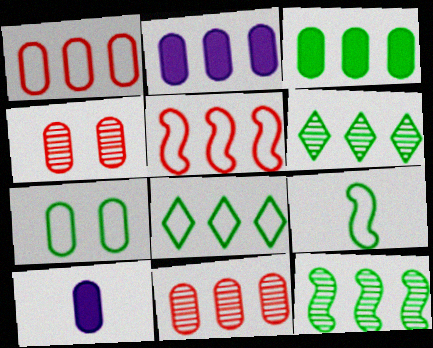[[2, 5, 6], 
[3, 8, 12], 
[7, 8, 9], 
[7, 10, 11]]